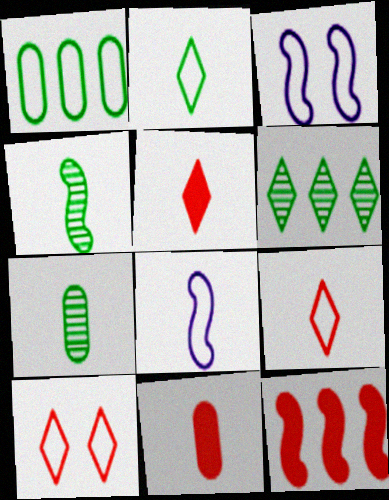[[1, 3, 9], 
[1, 8, 10], 
[3, 4, 12], 
[3, 6, 11], 
[5, 7, 8]]